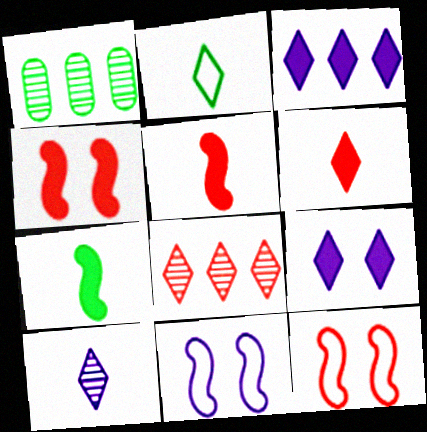[[1, 6, 11], 
[2, 6, 10], 
[2, 8, 9]]